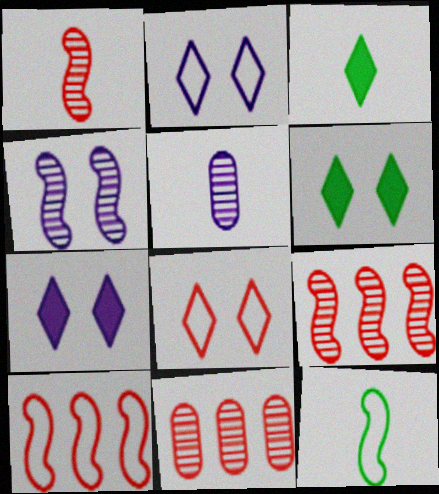[[5, 6, 10], 
[7, 11, 12]]